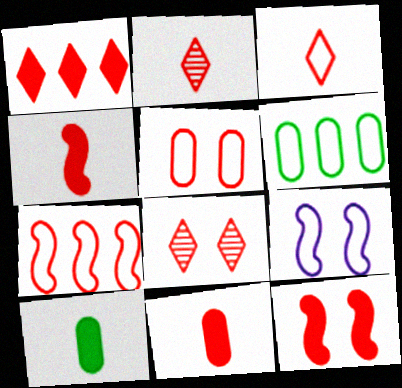[[1, 3, 8], 
[1, 11, 12], 
[3, 5, 7], 
[3, 6, 9], 
[5, 8, 12], 
[7, 8, 11]]